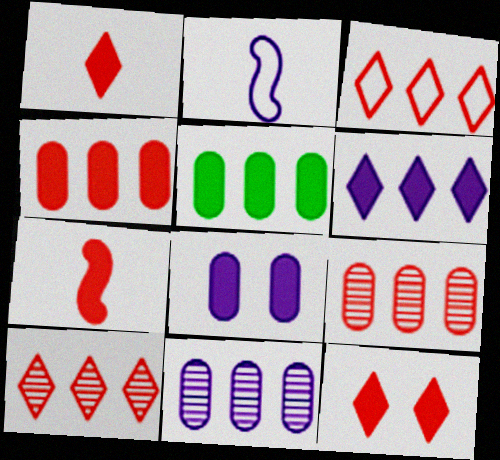[[4, 7, 12]]